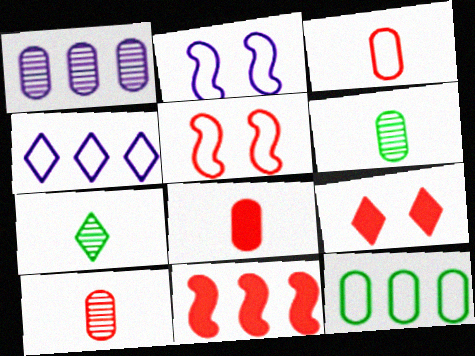[[3, 8, 10], 
[4, 7, 9], 
[8, 9, 11]]